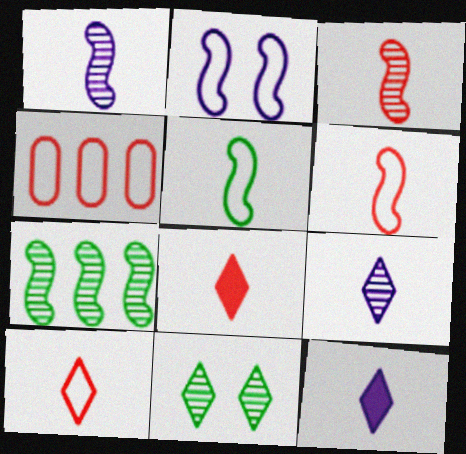[]